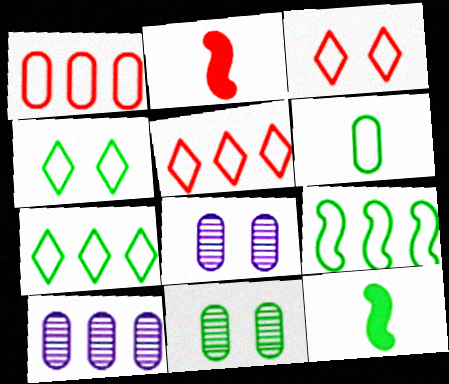[[2, 4, 10], 
[2, 7, 8], 
[3, 10, 12], 
[4, 6, 9], 
[5, 8, 12], 
[7, 11, 12]]